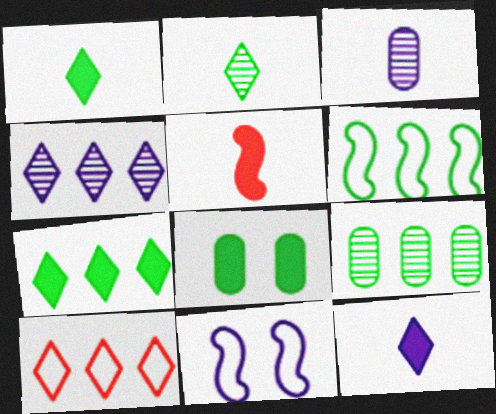[[2, 6, 8], 
[4, 7, 10], 
[6, 7, 9]]